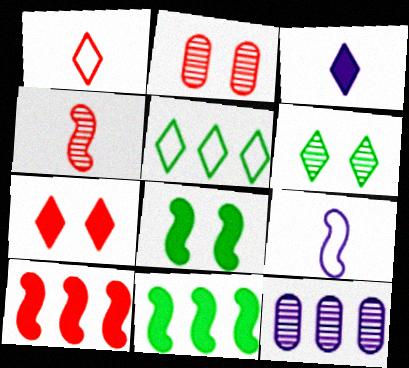[[1, 2, 10], 
[1, 8, 12], 
[4, 6, 12], 
[5, 10, 12]]